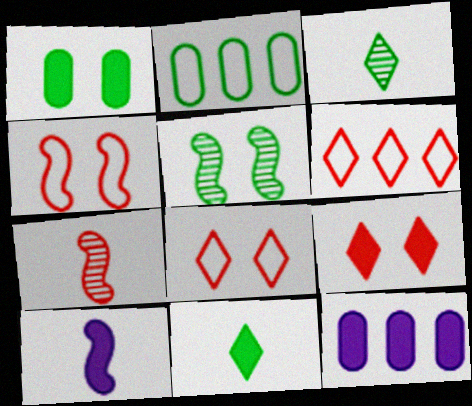[[2, 5, 11], 
[3, 4, 12]]